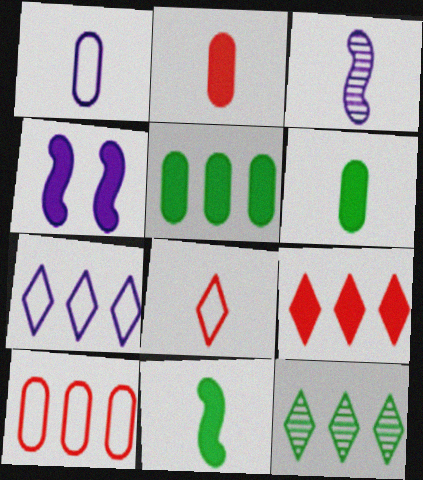[[3, 6, 8], 
[4, 6, 9], 
[7, 9, 12]]